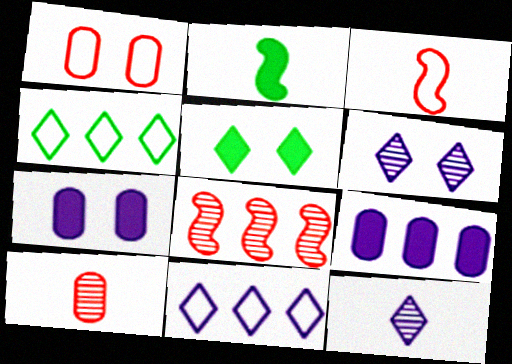[[4, 8, 9]]